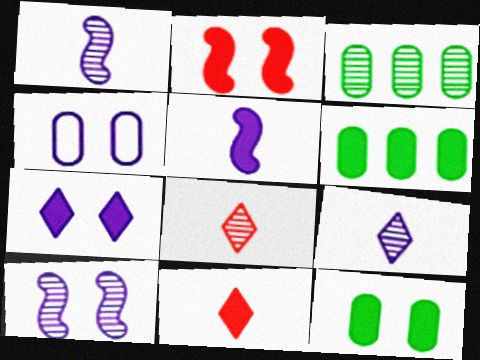[[2, 7, 12], 
[3, 8, 10], 
[4, 7, 10]]